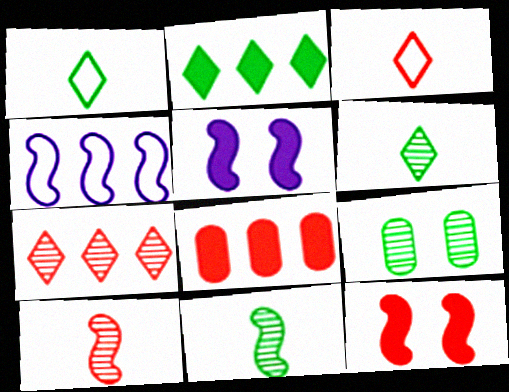[[4, 11, 12]]